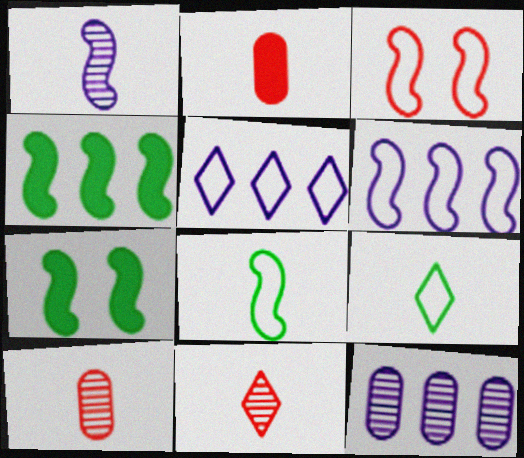[[1, 2, 9], 
[1, 3, 4], 
[3, 6, 8], 
[5, 7, 10]]